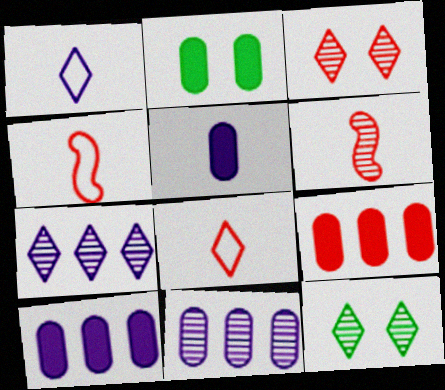[[2, 4, 7], 
[2, 5, 9], 
[3, 4, 9], 
[4, 10, 12], 
[6, 11, 12]]